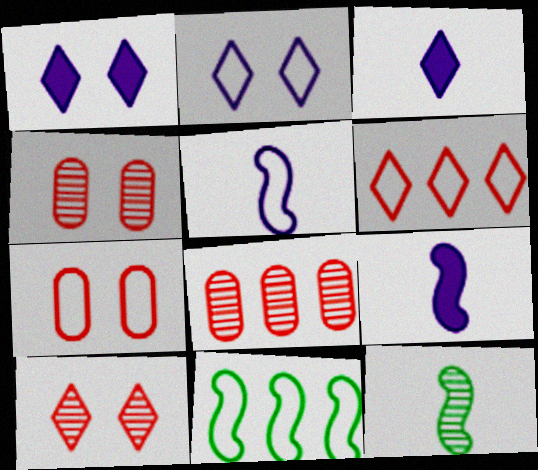[[3, 4, 11]]